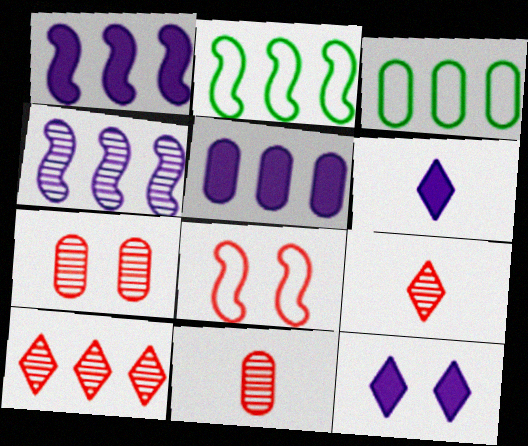[[1, 3, 10], 
[2, 5, 10], 
[2, 6, 7], 
[2, 11, 12]]